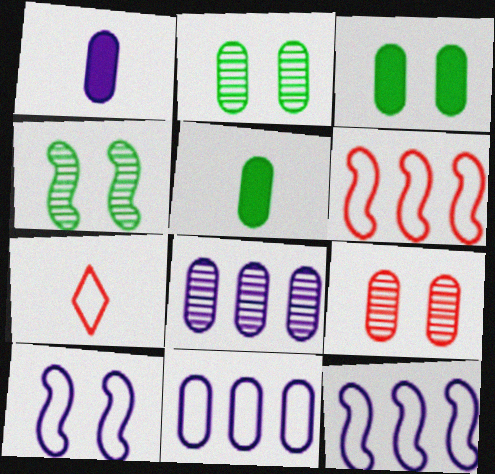[[5, 9, 11]]